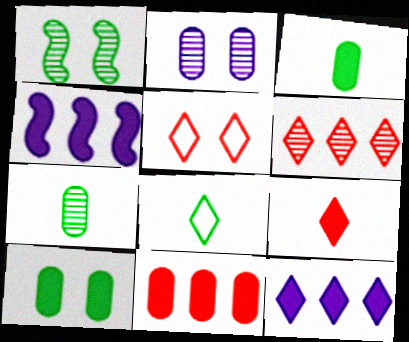[[4, 5, 7], 
[4, 9, 10], 
[5, 6, 9]]